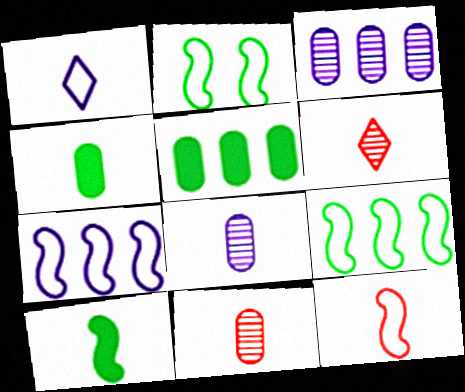[[1, 10, 11], 
[2, 7, 12]]